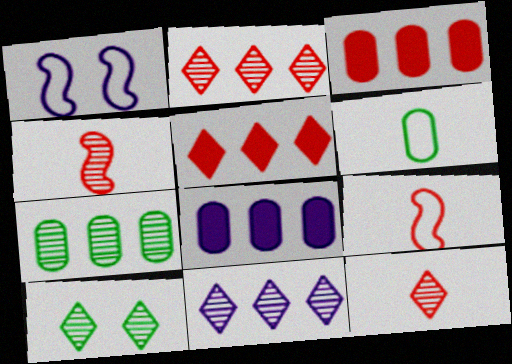[[8, 9, 10], 
[10, 11, 12]]